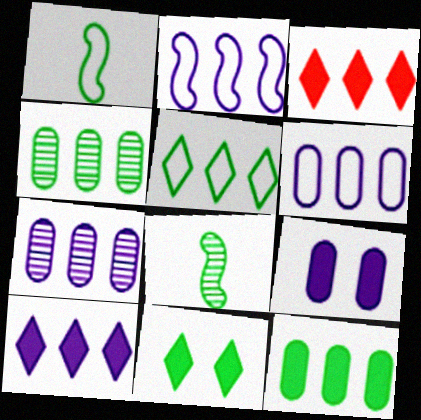[[1, 4, 11], 
[2, 3, 4], 
[2, 7, 10]]